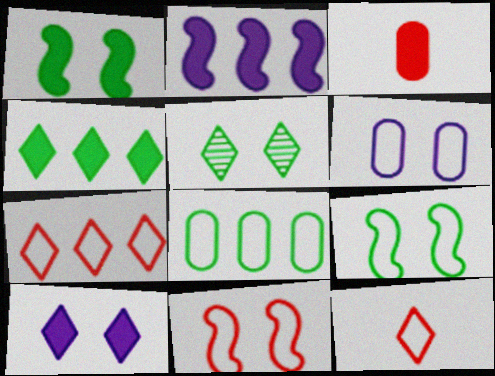[]